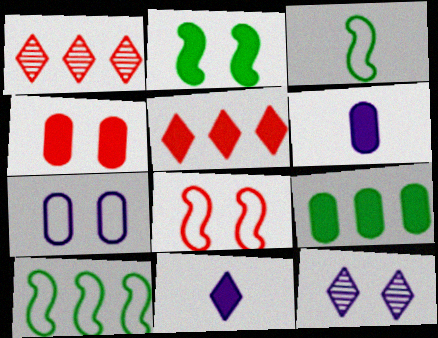[[2, 5, 6], 
[4, 6, 9]]